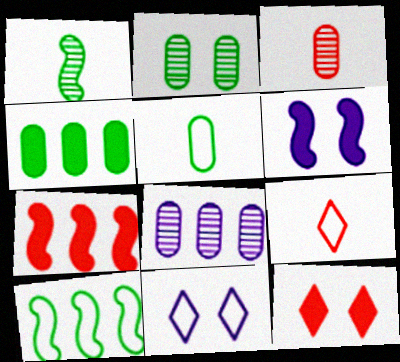[[2, 3, 8], 
[2, 4, 5]]